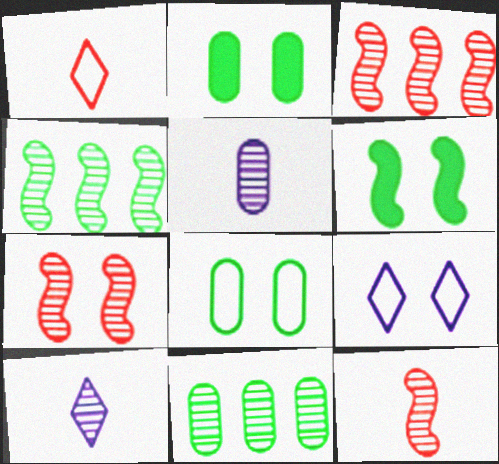[[2, 7, 9], 
[3, 7, 12], 
[7, 10, 11]]